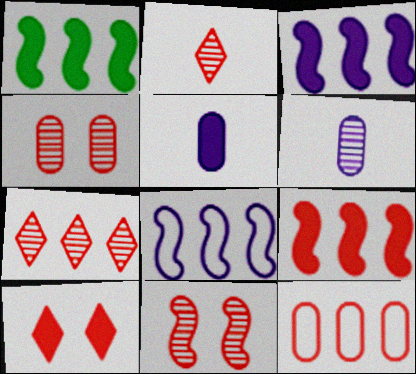[[1, 3, 9], 
[1, 5, 10], 
[7, 9, 12]]